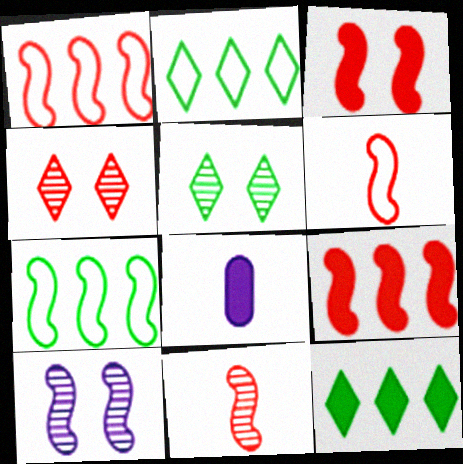[[1, 3, 11], 
[1, 5, 8], 
[3, 8, 12], 
[4, 7, 8]]